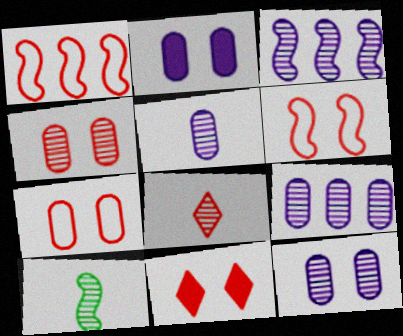[[4, 6, 11], 
[5, 8, 10], 
[5, 9, 12]]